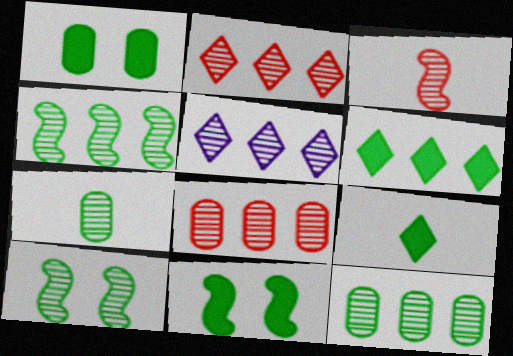[[4, 5, 8]]